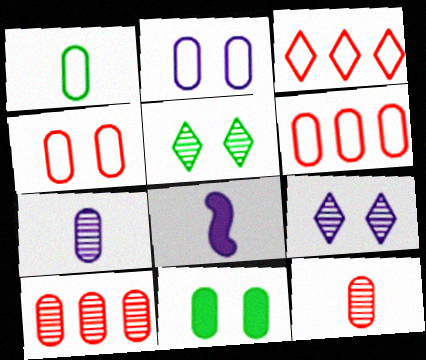[[1, 2, 6], 
[5, 6, 8], 
[6, 7, 11]]